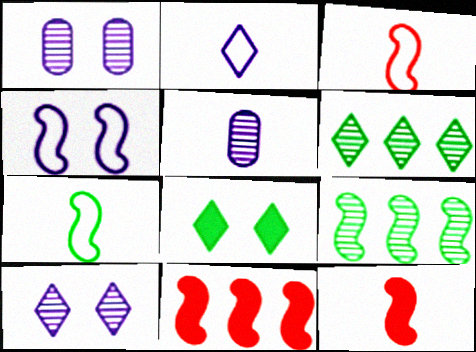[[4, 9, 12]]